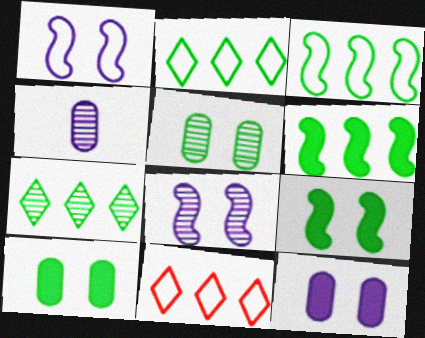[[4, 9, 11]]